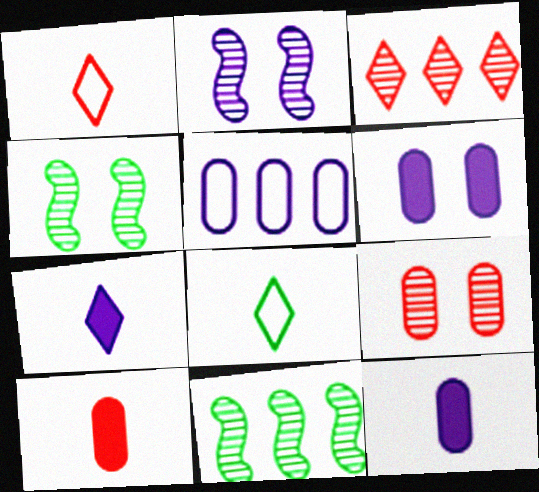[[1, 6, 11], 
[2, 5, 7]]